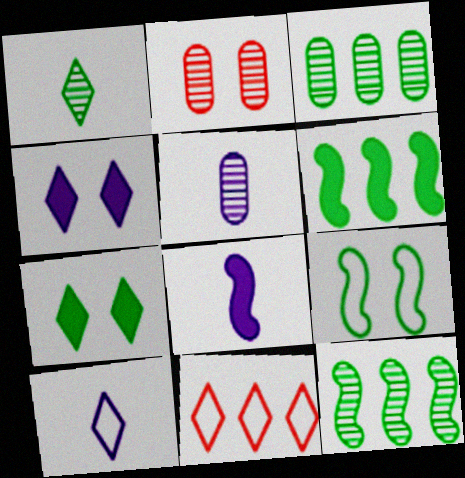[[1, 4, 11], 
[2, 3, 5], 
[2, 4, 9], 
[2, 6, 10], 
[5, 8, 10]]